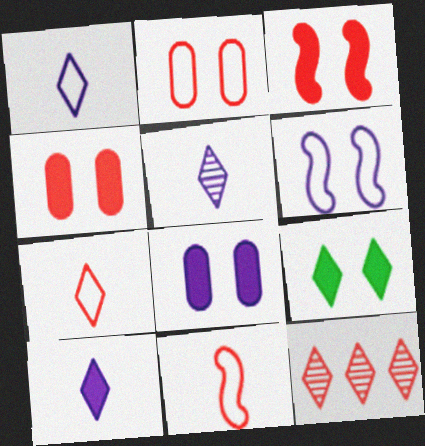[[1, 5, 10], 
[1, 9, 12], 
[3, 8, 9], 
[4, 11, 12]]